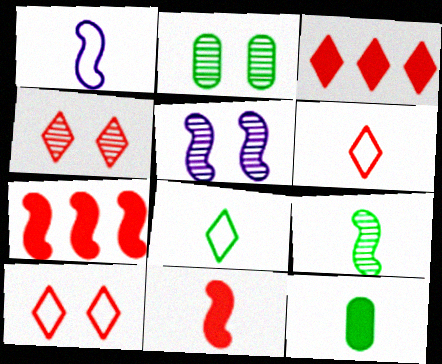[[1, 2, 3], 
[1, 9, 11], 
[2, 4, 5], 
[3, 4, 6], 
[8, 9, 12]]